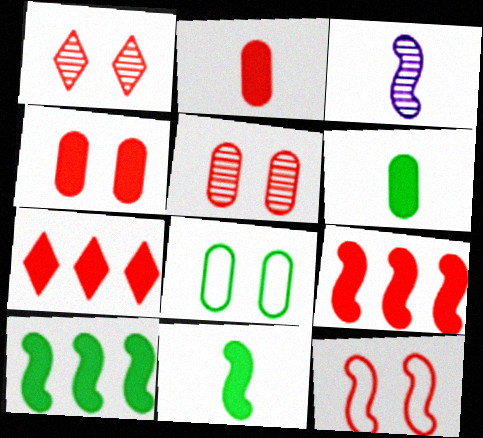[[1, 4, 12], 
[3, 7, 8], 
[3, 10, 12]]